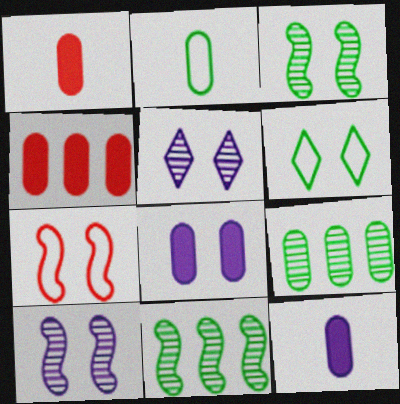[]